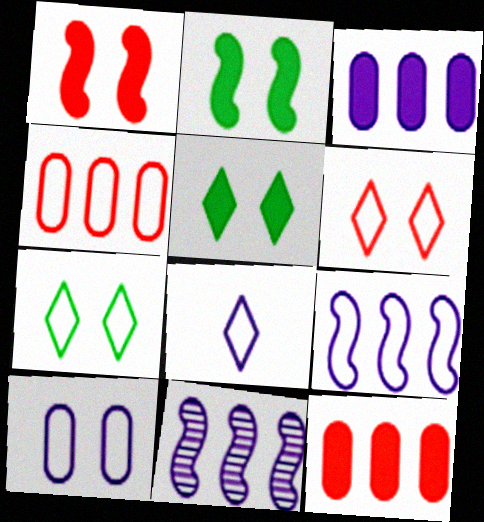[[8, 9, 10]]